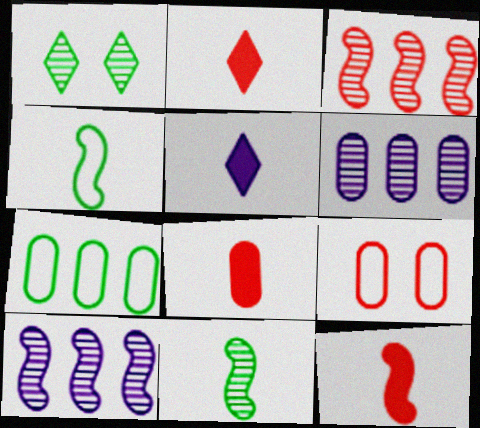[[2, 3, 9], 
[2, 8, 12]]